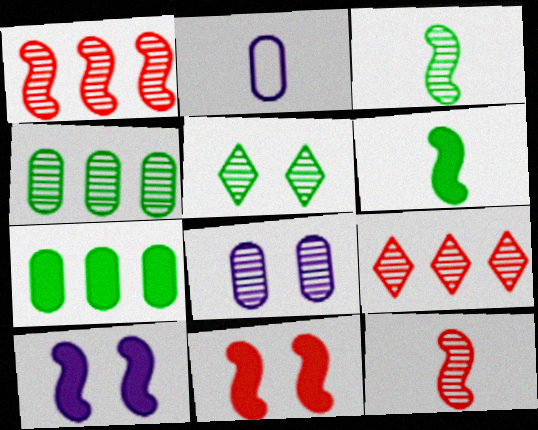[[3, 4, 5], 
[3, 8, 9]]